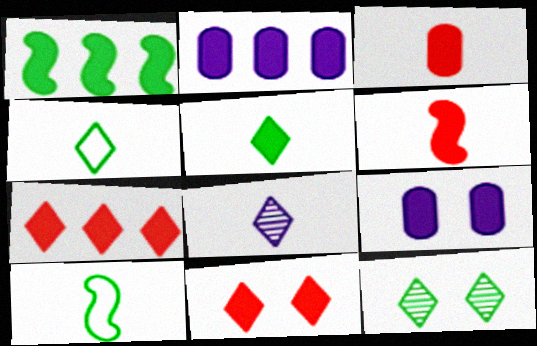[[1, 2, 7], 
[3, 8, 10]]